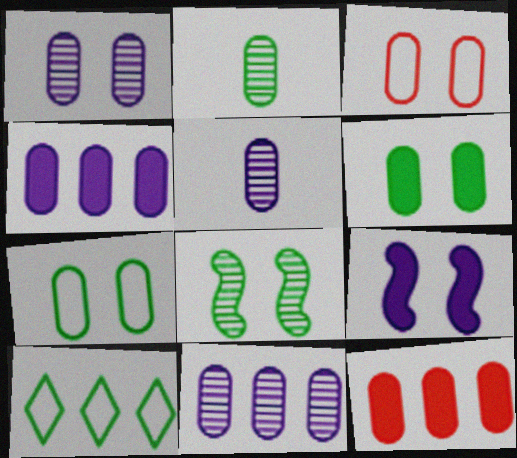[[1, 3, 6], 
[1, 5, 11], 
[2, 3, 4], 
[5, 7, 12]]